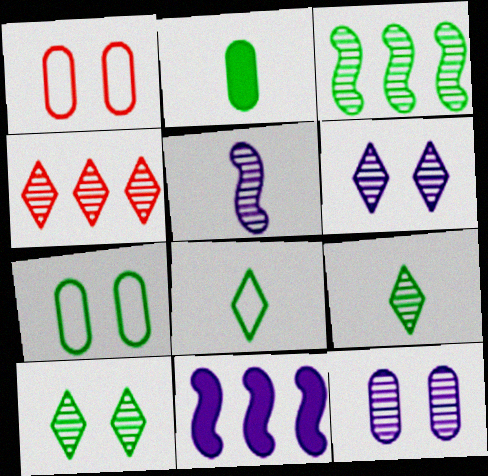[[1, 9, 11], 
[4, 6, 9]]